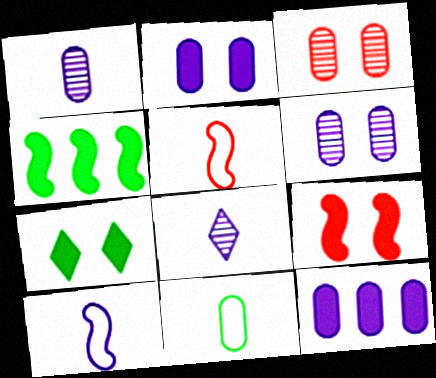[[2, 7, 9], 
[3, 11, 12]]